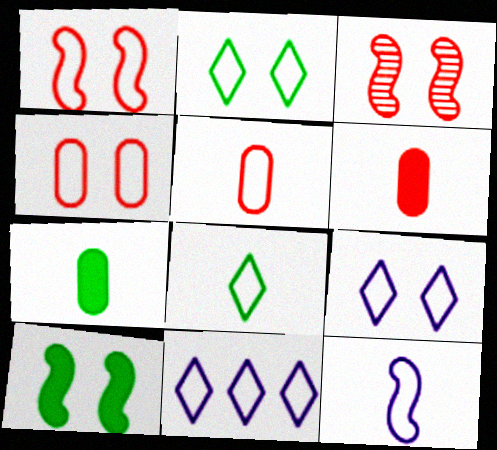[[3, 7, 11], 
[5, 8, 12]]